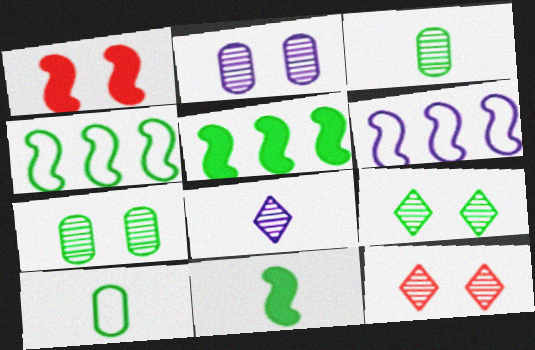[[5, 9, 10]]